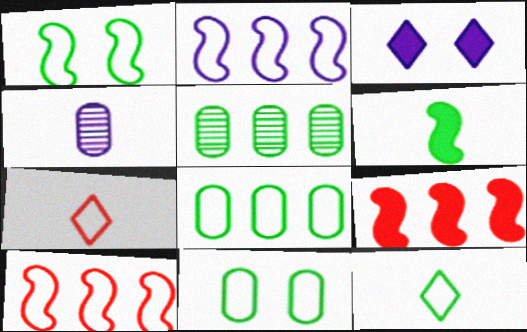[[1, 8, 12], 
[2, 3, 4], 
[2, 7, 11], 
[4, 6, 7]]